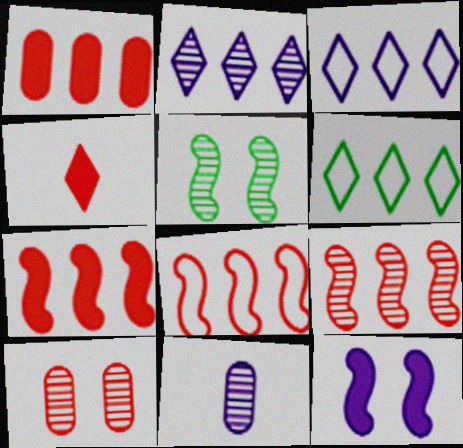[[3, 11, 12], 
[4, 8, 10], 
[7, 8, 9]]